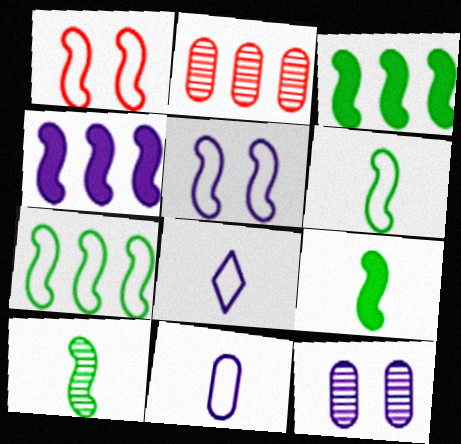[[1, 4, 10], 
[4, 8, 12], 
[6, 9, 10]]